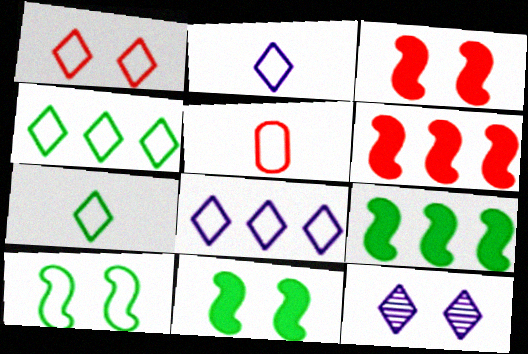[[1, 2, 4], 
[1, 7, 8], 
[5, 8, 10], 
[5, 9, 12]]